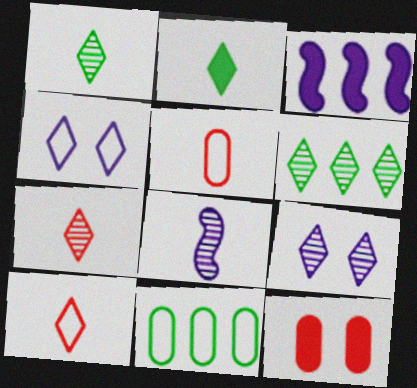[[2, 3, 12], 
[2, 5, 8], 
[6, 7, 9]]